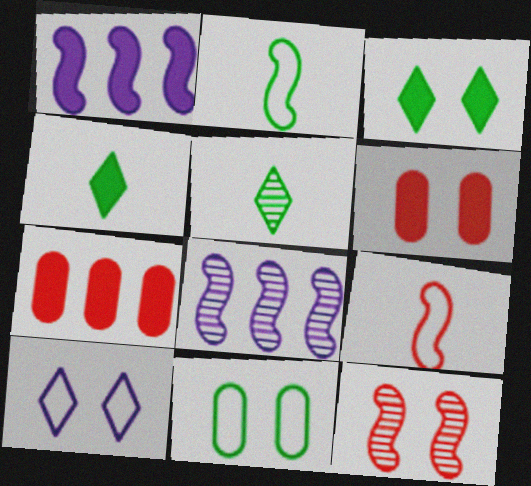[[1, 2, 12], 
[1, 4, 6]]